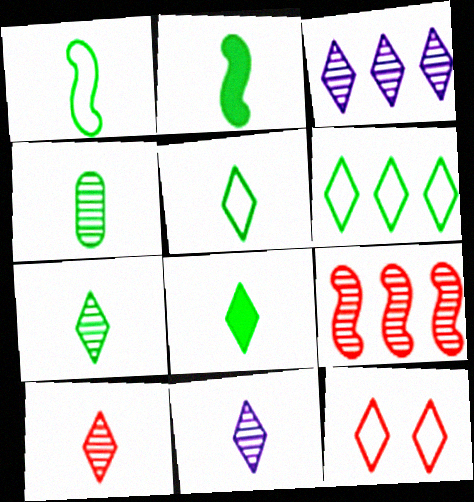[[1, 4, 8], 
[2, 4, 5], 
[3, 8, 12], 
[5, 7, 8], 
[7, 10, 11]]